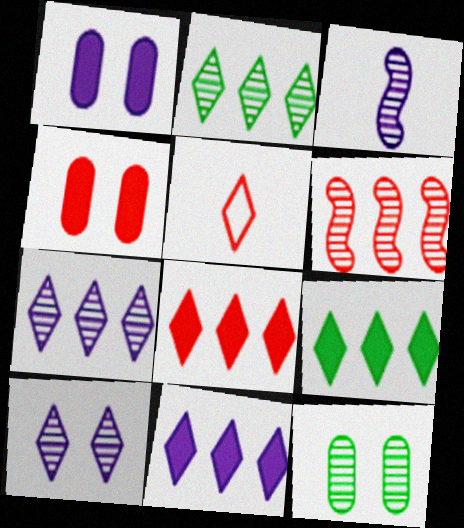[[4, 5, 6], 
[5, 9, 10], 
[8, 9, 11]]